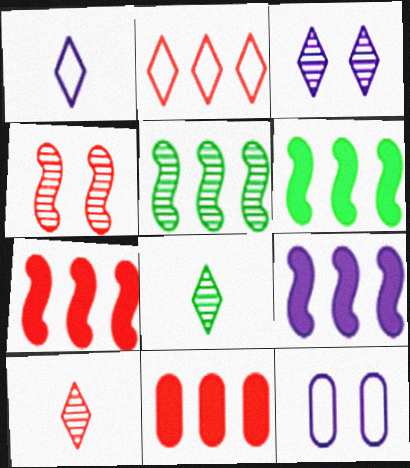[[6, 7, 9], 
[6, 10, 12], 
[7, 8, 12]]